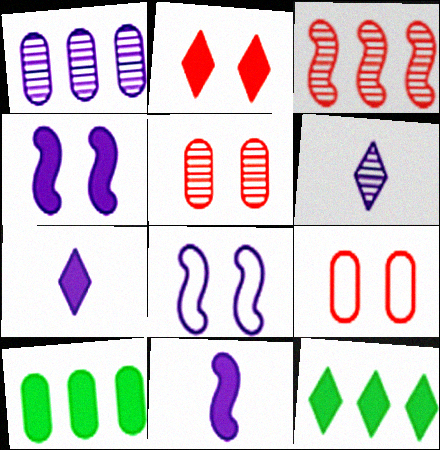[[1, 7, 8], 
[2, 7, 12], 
[2, 10, 11]]